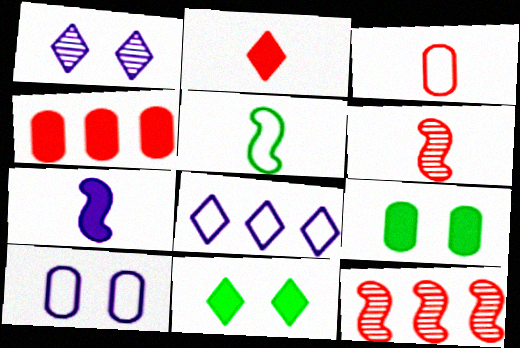[[1, 4, 5], 
[2, 3, 6], 
[4, 7, 11], 
[5, 6, 7], 
[6, 8, 9]]